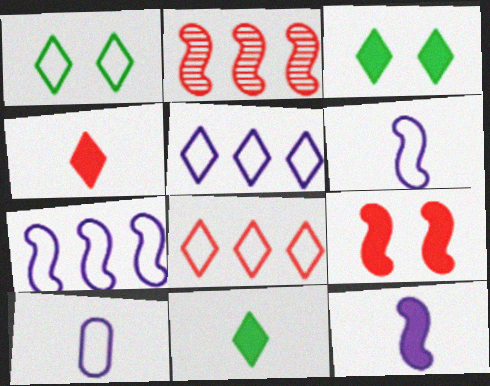[[2, 3, 10]]